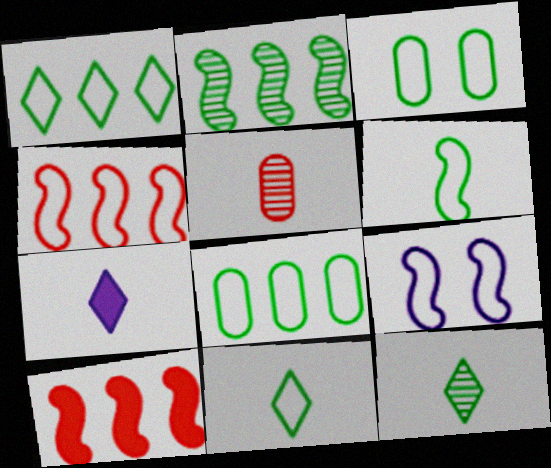[[1, 3, 6], 
[4, 6, 9], 
[5, 6, 7]]